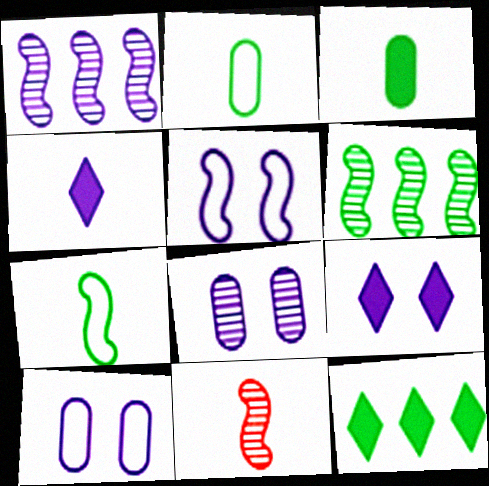[[1, 4, 10], 
[2, 4, 11], 
[5, 8, 9], 
[10, 11, 12]]